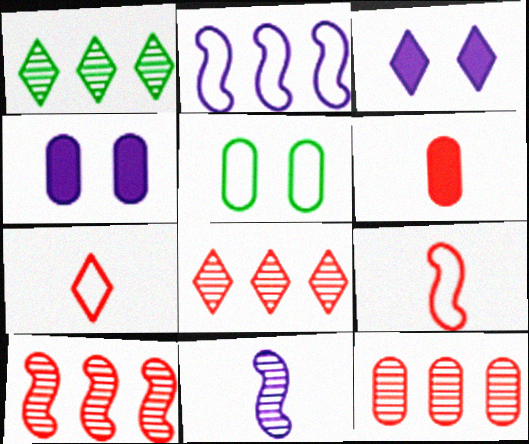[[1, 3, 7], 
[1, 4, 9], 
[2, 5, 7], 
[8, 10, 12]]